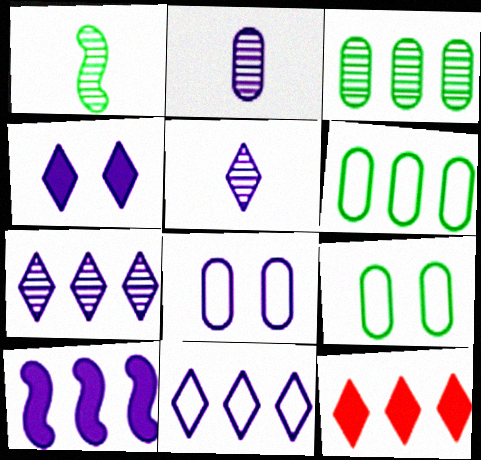[[1, 8, 12], 
[4, 5, 11], 
[5, 8, 10]]